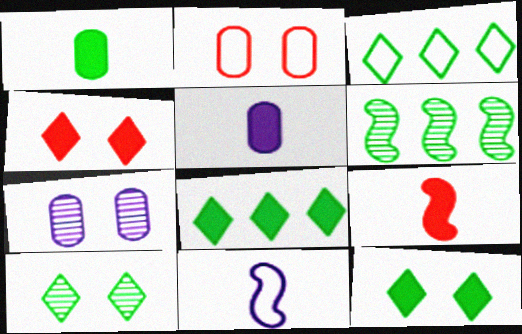[[2, 3, 11], 
[3, 7, 9]]